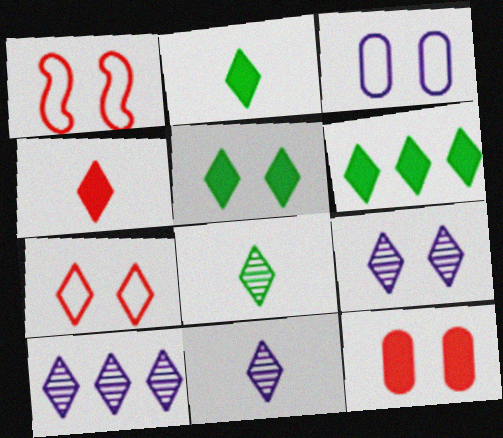[[2, 5, 6], 
[2, 7, 10], 
[5, 7, 9], 
[6, 7, 11], 
[9, 10, 11]]